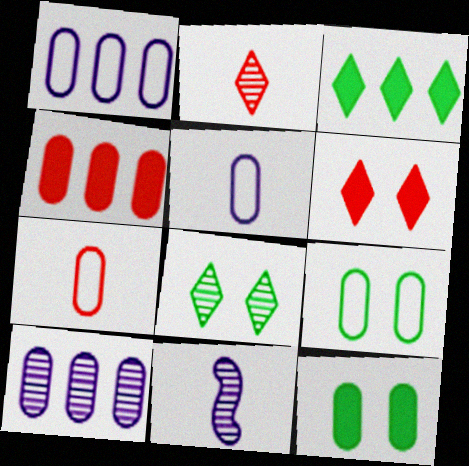[[1, 7, 9], 
[7, 10, 12]]